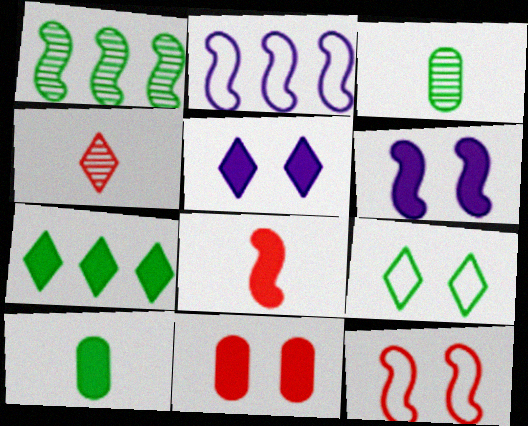[[1, 9, 10]]